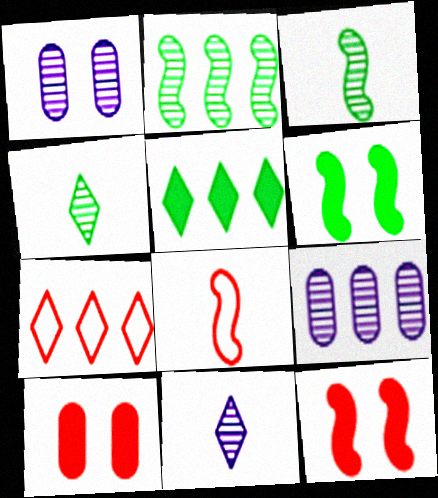[[1, 5, 8]]